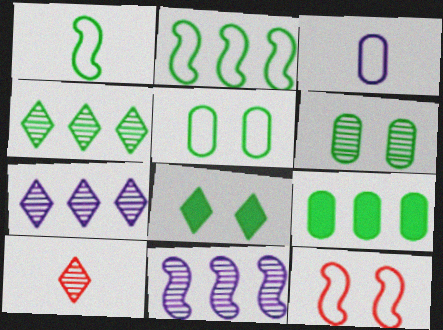[[2, 4, 9], 
[6, 10, 11]]